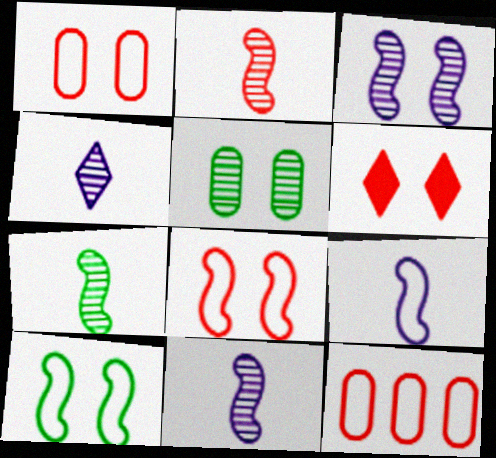[[2, 6, 12], 
[2, 7, 11]]